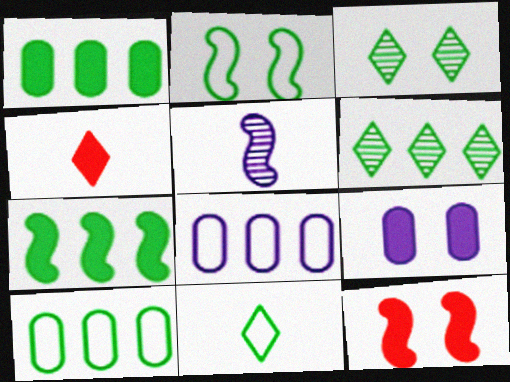[[2, 10, 11], 
[4, 7, 9], 
[6, 7, 10]]